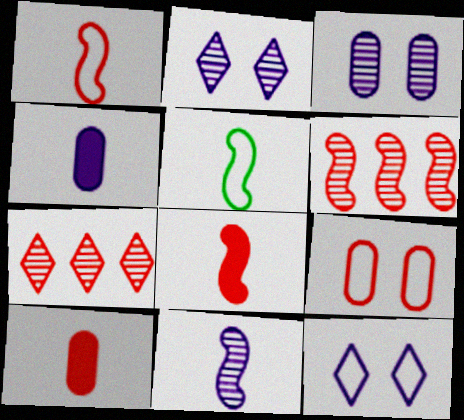[[5, 8, 11], 
[7, 8, 9]]